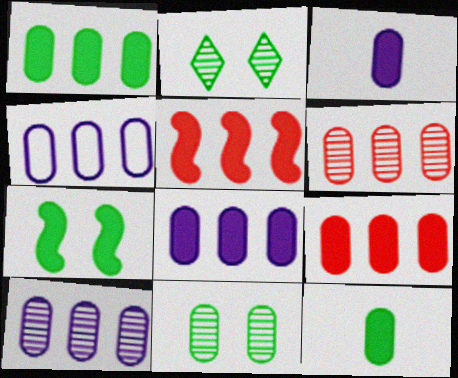[[1, 4, 6], 
[1, 8, 9], 
[4, 8, 10]]